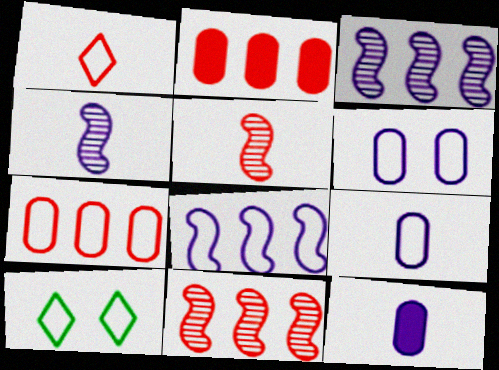[[2, 4, 10], 
[10, 11, 12]]